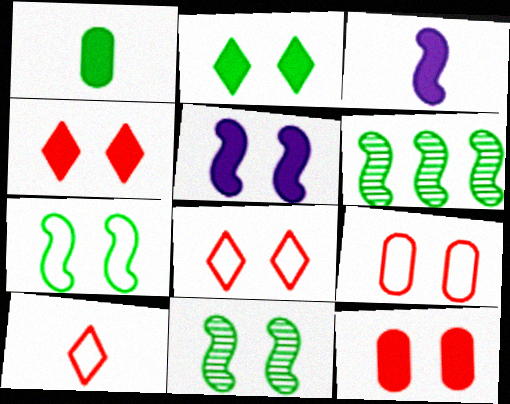[[2, 5, 12]]